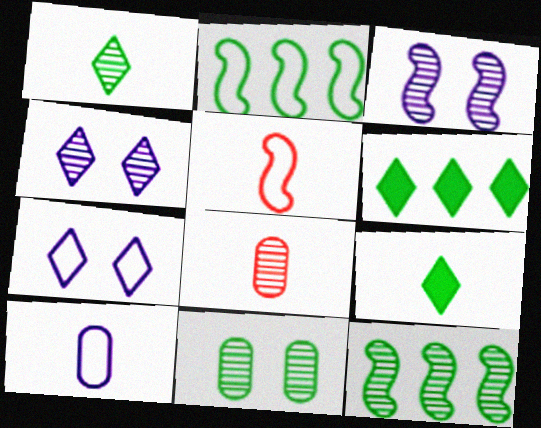[[1, 11, 12], 
[2, 9, 11], 
[4, 8, 12]]